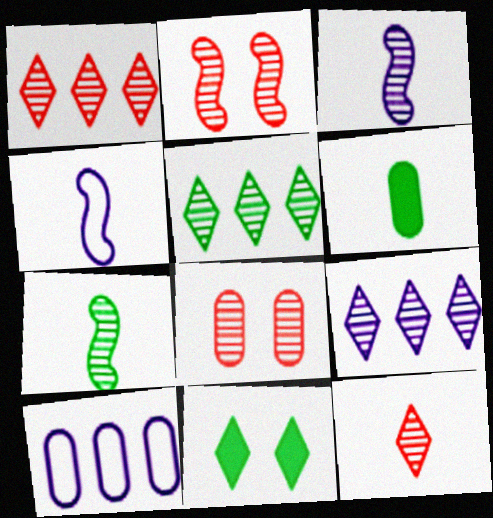[[1, 5, 9], 
[3, 5, 8], 
[4, 6, 12], 
[6, 8, 10], 
[7, 8, 9]]